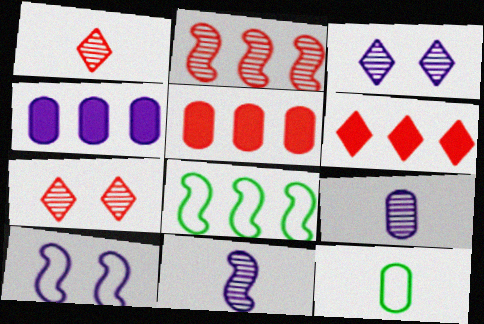[]